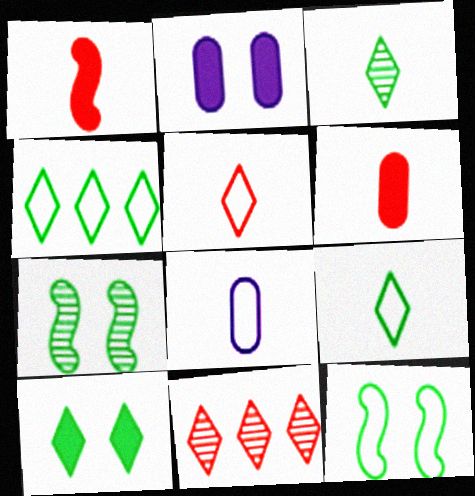[[1, 3, 8], 
[3, 4, 10]]